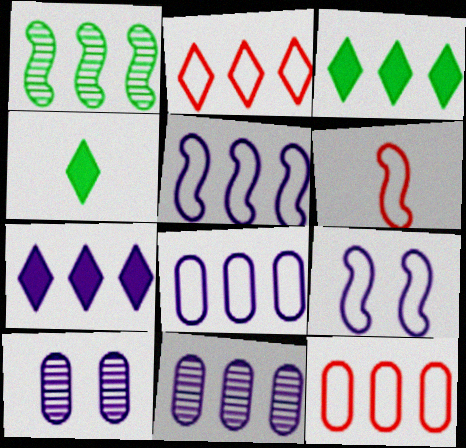[[1, 7, 12], 
[3, 6, 10], 
[5, 7, 11]]